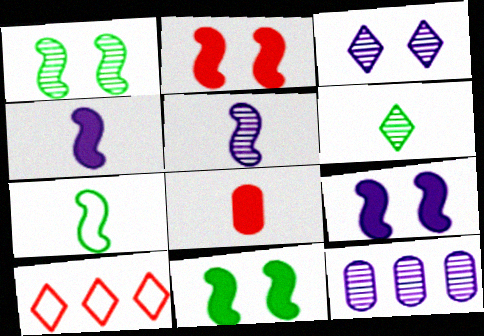[[2, 9, 11], 
[3, 5, 12]]